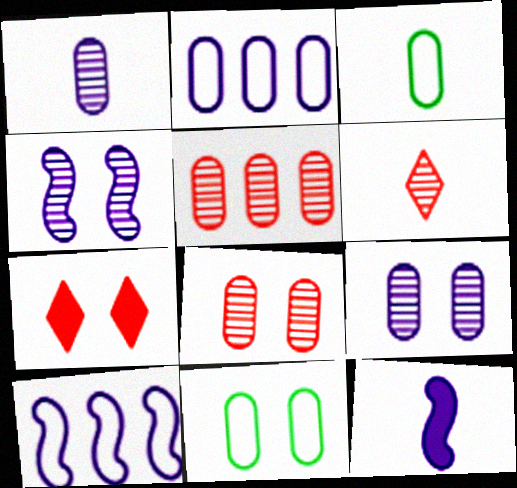[[3, 6, 12], 
[4, 7, 11], 
[4, 10, 12]]